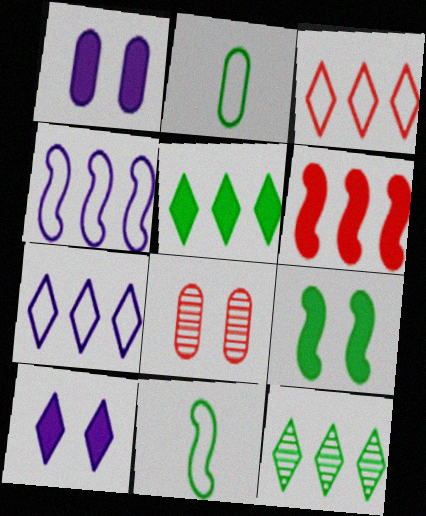[[2, 9, 12]]